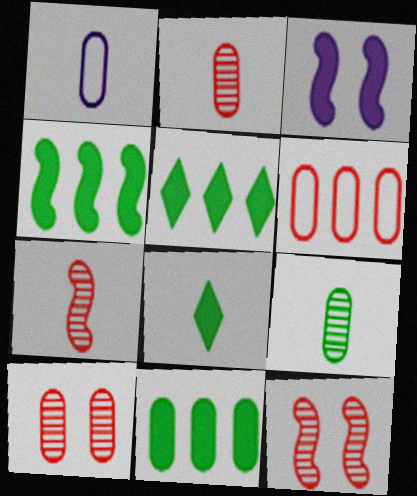[[1, 5, 12], 
[1, 7, 8], 
[1, 10, 11], 
[4, 5, 11]]